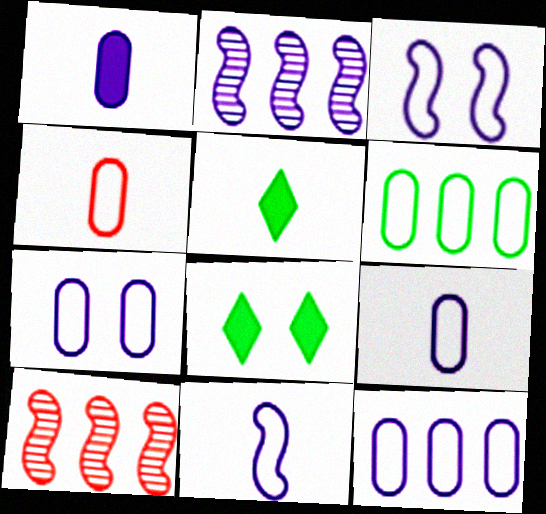[[2, 4, 8], 
[4, 6, 7], 
[5, 7, 10], 
[7, 9, 12], 
[8, 9, 10]]